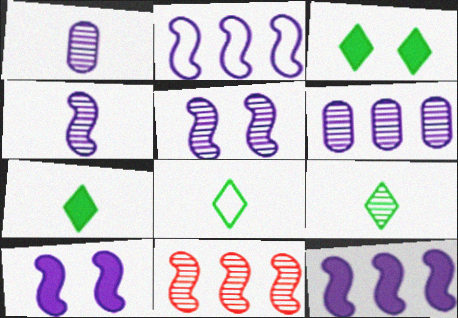[[2, 4, 10], 
[7, 8, 9]]